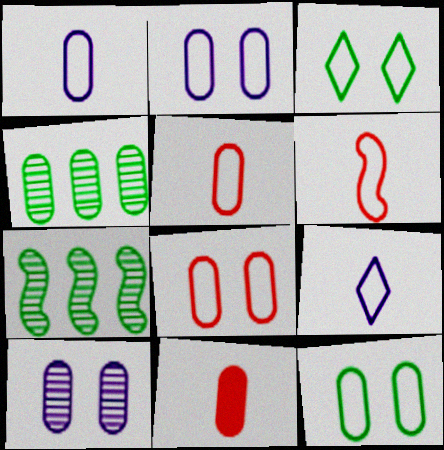[[2, 4, 11], 
[2, 8, 12]]